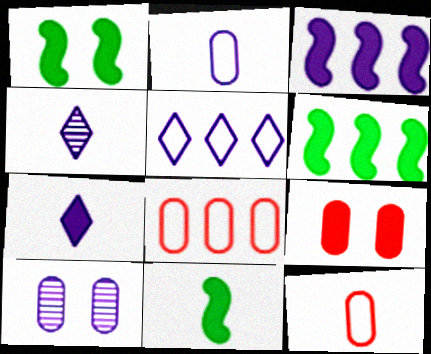[[1, 4, 8], 
[1, 6, 11], 
[4, 11, 12], 
[6, 7, 9]]